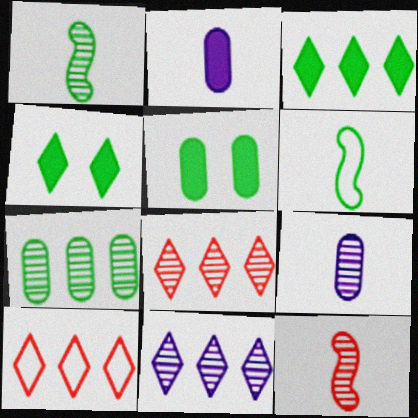[[3, 10, 11], 
[4, 6, 7]]